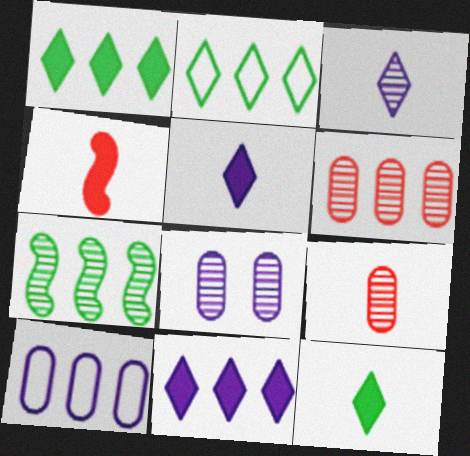[[2, 4, 8]]